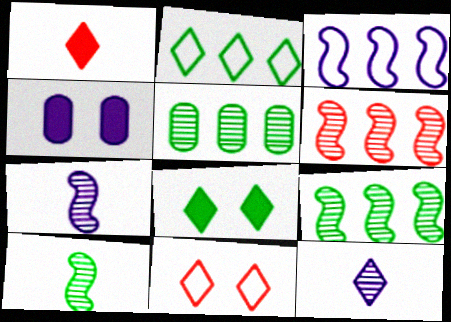[[3, 4, 12]]